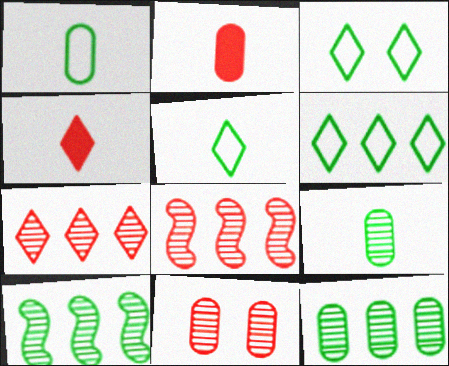[[3, 5, 6]]